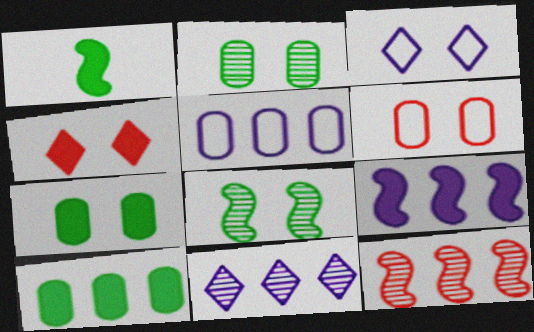[[1, 6, 11], 
[5, 9, 11]]